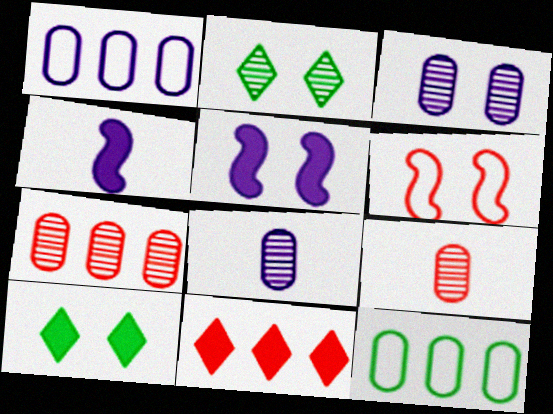[[3, 6, 10], 
[6, 9, 11]]